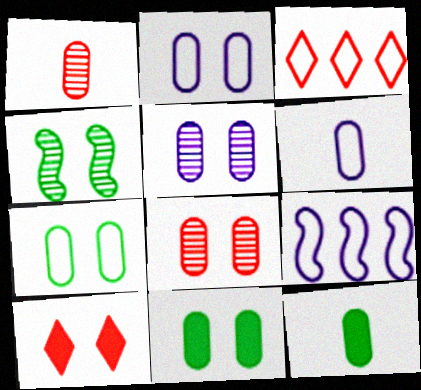[[1, 6, 12], 
[2, 4, 10], 
[2, 8, 11]]